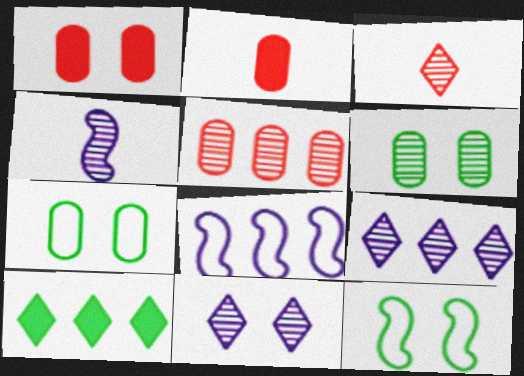[[1, 11, 12], 
[2, 9, 12], 
[5, 8, 10]]